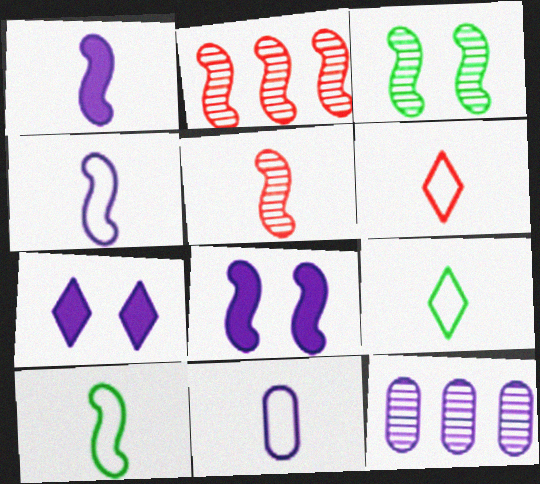[[1, 5, 10], 
[2, 8, 10], 
[4, 7, 12], 
[6, 10, 11]]